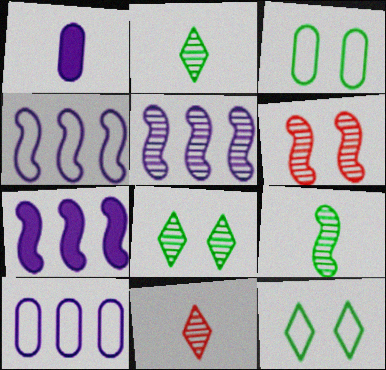[[3, 7, 11], 
[4, 5, 7], 
[5, 6, 9]]